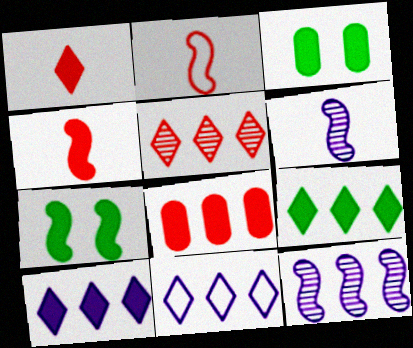[[2, 7, 12], 
[3, 4, 10], 
[5, 9, 11]]